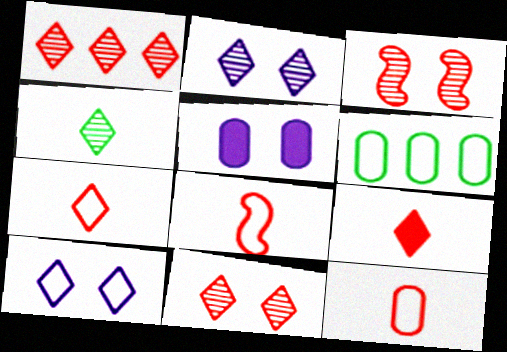[[1, 2, 4], 
[6, 8, 10], 
[7, 8, 12]]